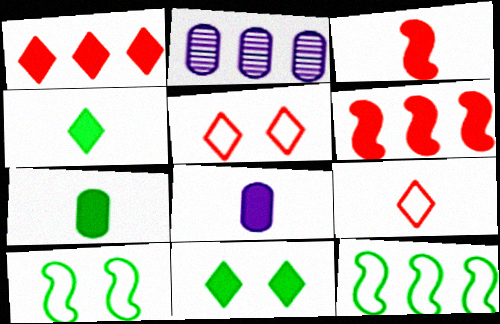[[1, 2, 12], 
[3, 4, 8], 
[6, 8, 11]]